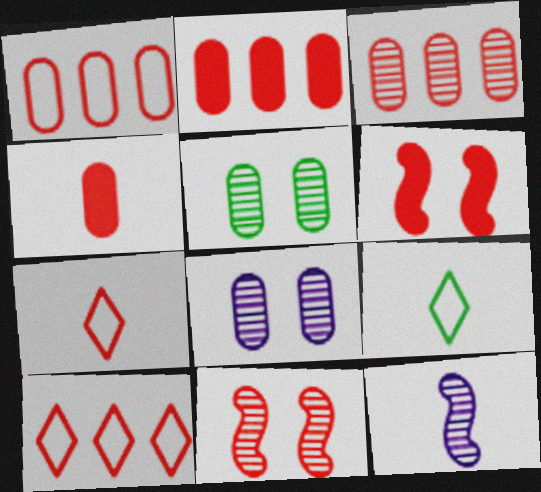[[1, 2, 3], 
[2, 7, 11], 
[3, 6, 7], 
[4, 9, 12], 
[4, 10, 11]]